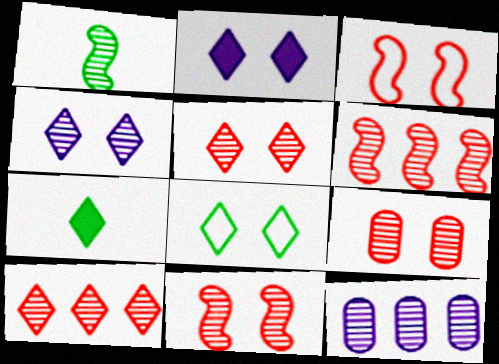[[1, 5, 12], 
[2, 5, 8], 
[3, 7, 12], 
[5, 9, 11]]